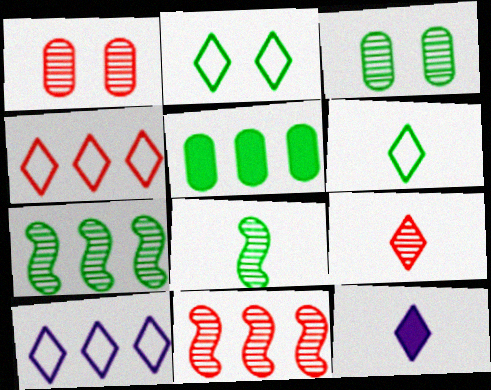[[1, 9, 11], 
[2, 5, 8], 
[5, 10, 11], 
[6, 9, 12]]